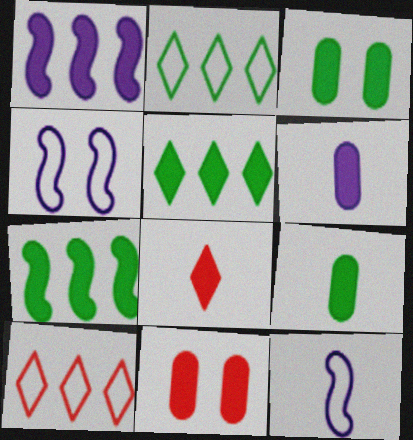[[1, 3, 8]]